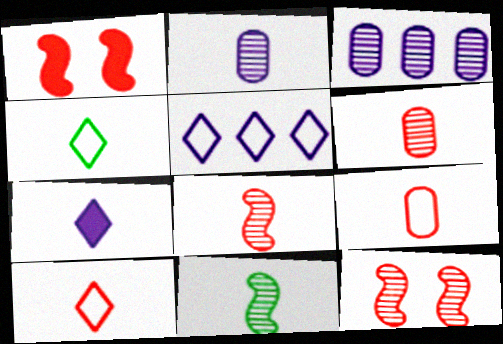[[1, 3, 4], 
[7, 9, 11]]